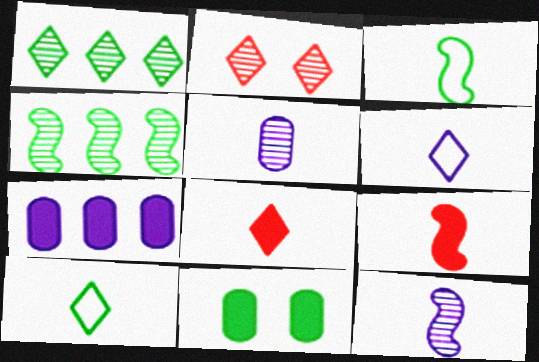[[1, 3, 11], 
[2, 3, 7], 
[2, 4, 5], 
[3, 5, 8], 
[3, 9, 12], 
[4, 10, 11], 
[5, 9, 10]]